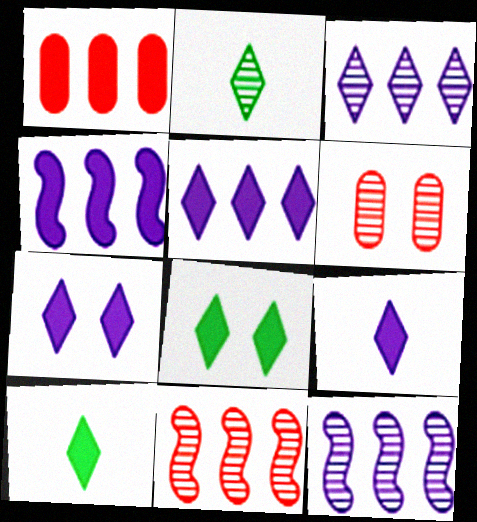[[2, 6, 12], 
[5, 7, 9]]